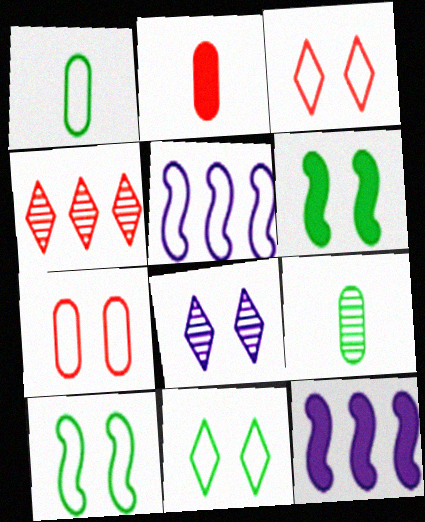[[1, 3, 5], 
[3, 9, 12], 
[6, 7, 8]]